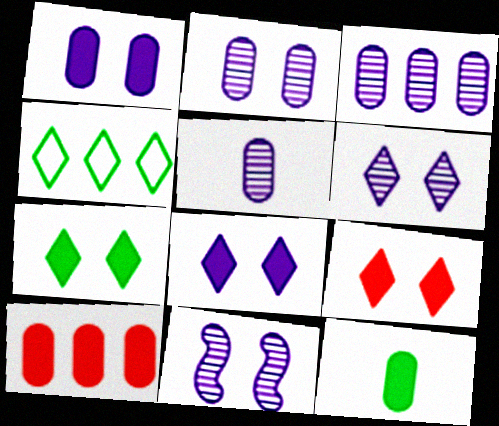[[1, 10, 12], 
[2, 3, 5], 
[2, 6, 11], 
[7, 8, 9]]